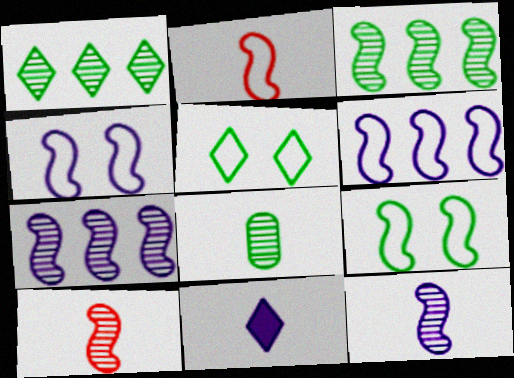[[2, 6, 9], 
[2, 8, 11]]